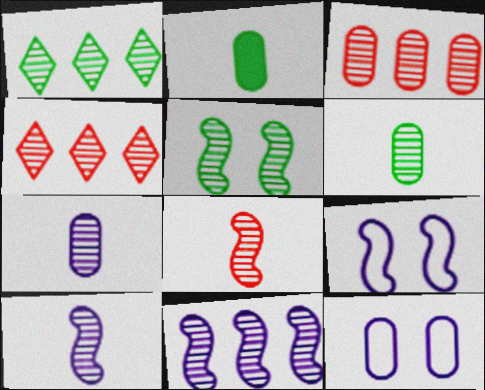[[1, 3, 11], 
[1, 5, 6], 
[2, 3, 12], 
[2, 4, 9], 
[4, 5, 7], 
[5, 8, 11]]